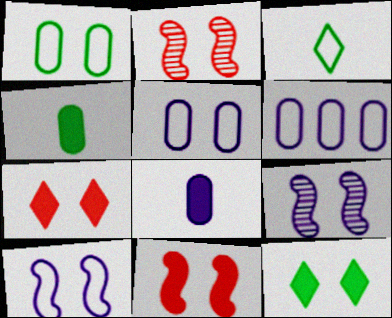[[1, 7, 9], 
[2, 5, 12]]